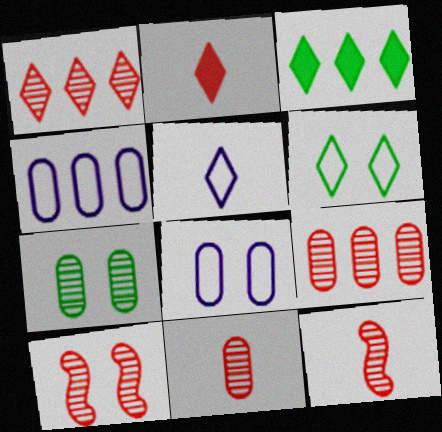[[1, 10, 11], 
[3, 8, 12]]